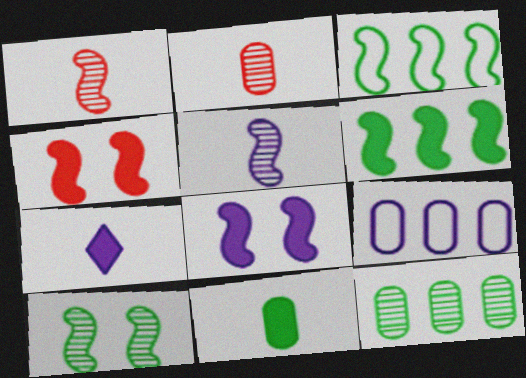[[1, 3, 8], 
[3, 4, 5]]